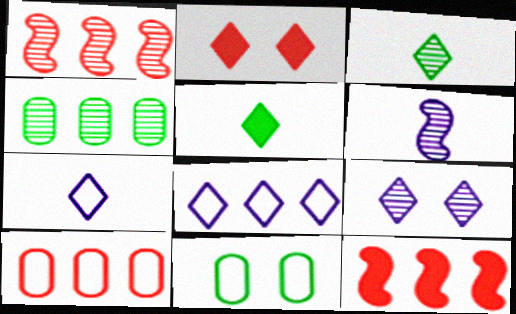[[2, 3, 8], 
[4, 8, 12]]